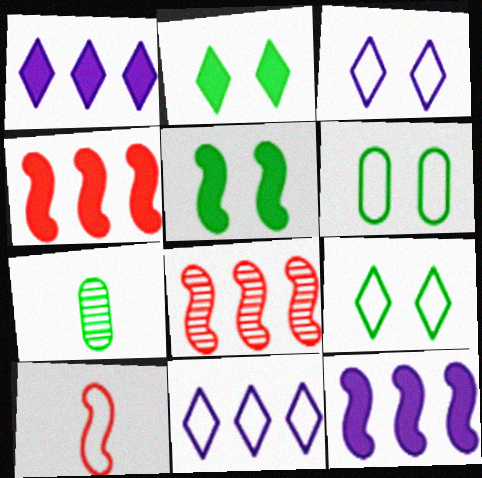[[3, 4, 7], 
[6, 10, 11]]